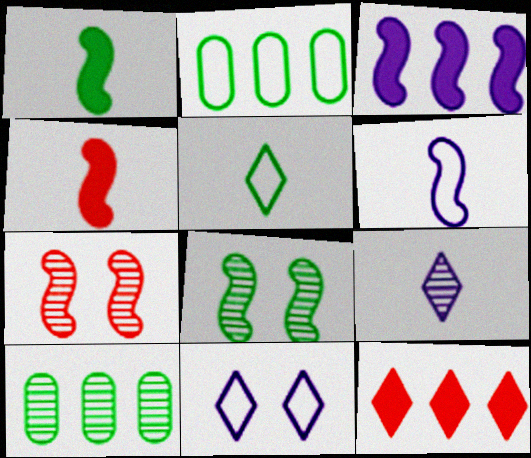[[4, 10, 11], 
[7, 9, 10]]